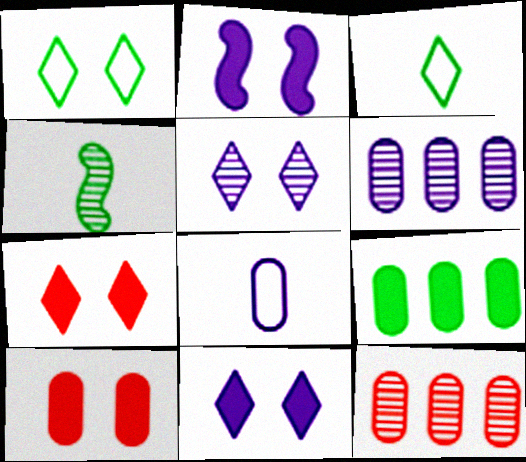[[1, 4, 9], 
[1, 5, 7], 
[2, 3, 12], 
[4, 5, 12]]